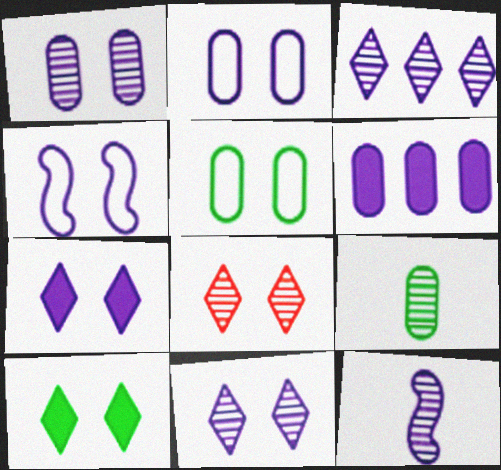[[1, 3, 12], 
[1, 4, 7]]